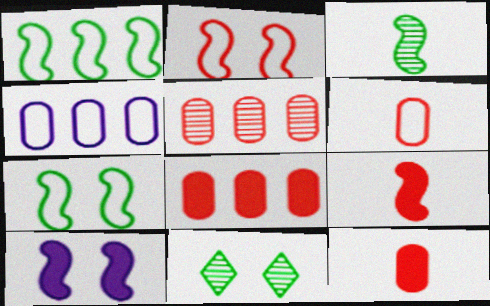[[4, 9, 11]]